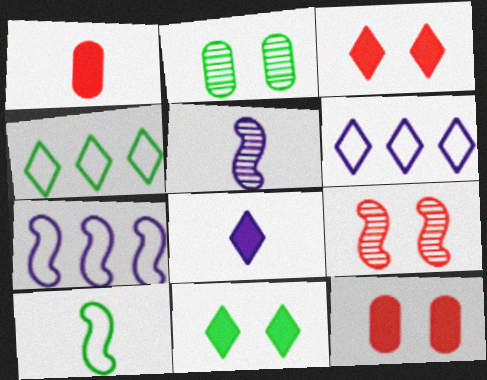[[4, 5, 12]]